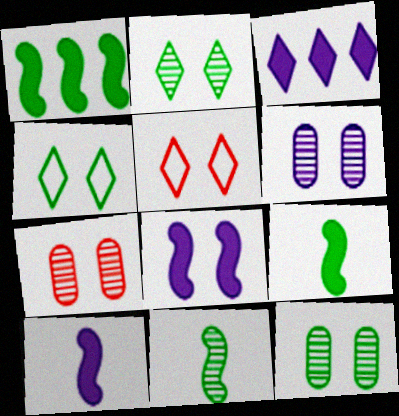[[4, 7, 8], 
[5, 8, 12], 
[6, 7, 12]]